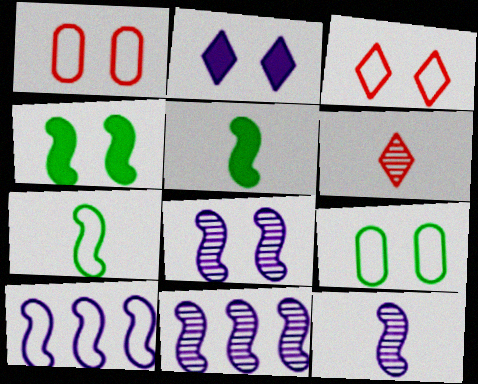[[8, 11, 12]]